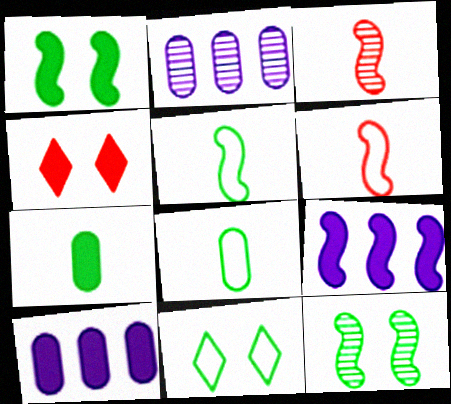[[2, 4, 5], 
[3, 10, 11], 
[4, 7, 9], 
[6, 9, 12]]